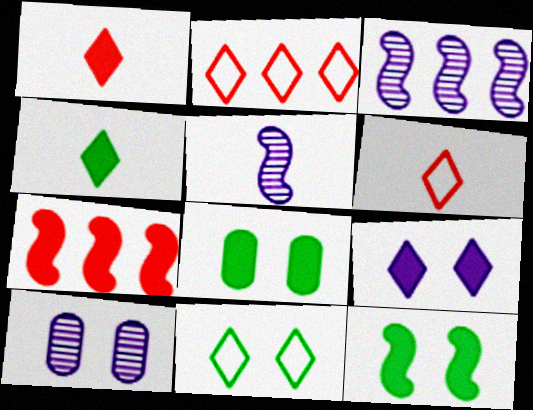[[2, 5, 8], 
[3, 6, 8]]